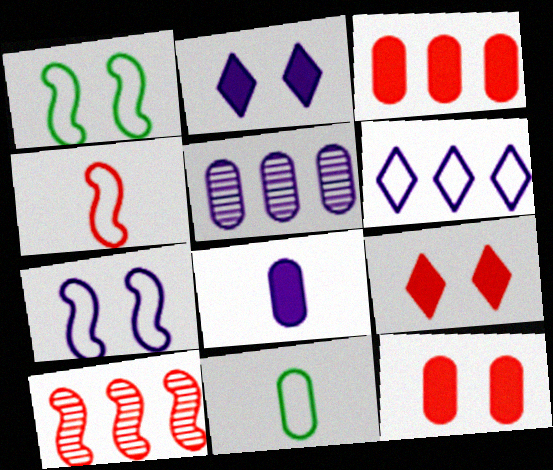[[2, 10, 11], 
[5, 11, 12]]